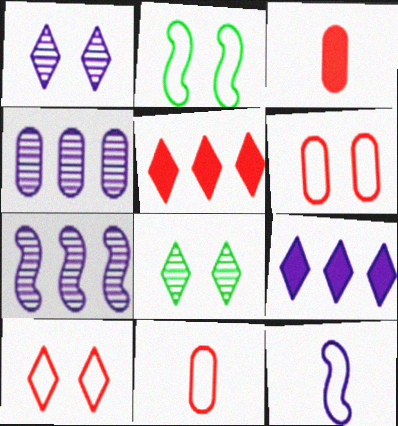[]